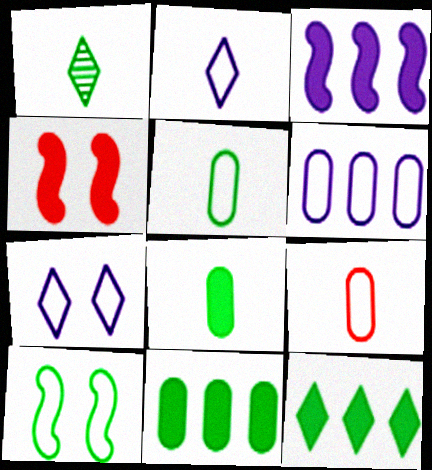[[1, 4, 6], 
[1, 10, 11]]